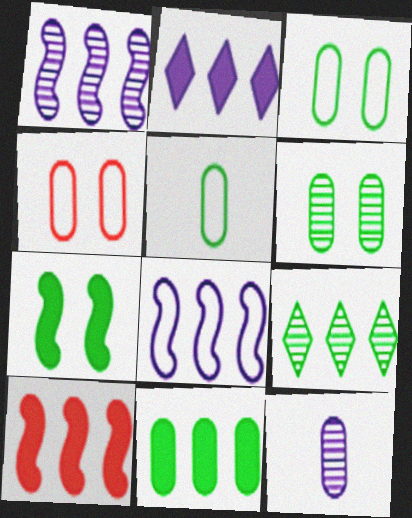[[2, 10, 11], 
[4, 11, 12], 
[5, 6, 11], 
[5, 7, 9]]